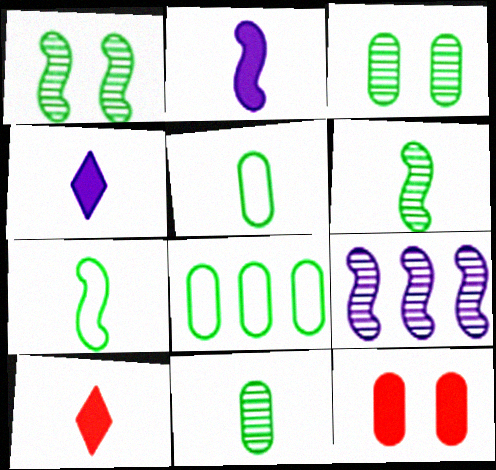[]